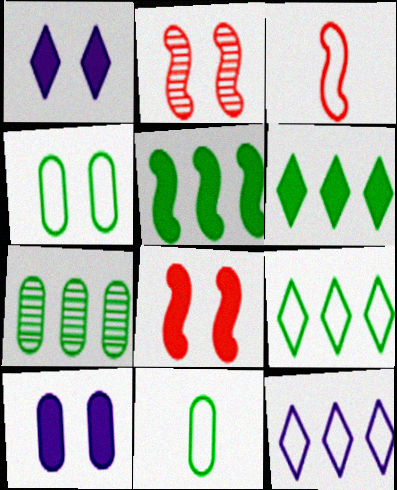[[1, 2, 4], 
[1, 3, 7], 
[3, 4, 12], 
[5, 7, 9]]